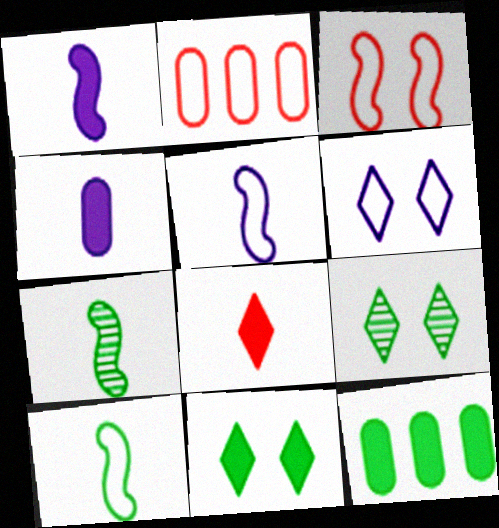[[1, 2, 9], 
[2, 6, 10], 
[9, 10, 12]]